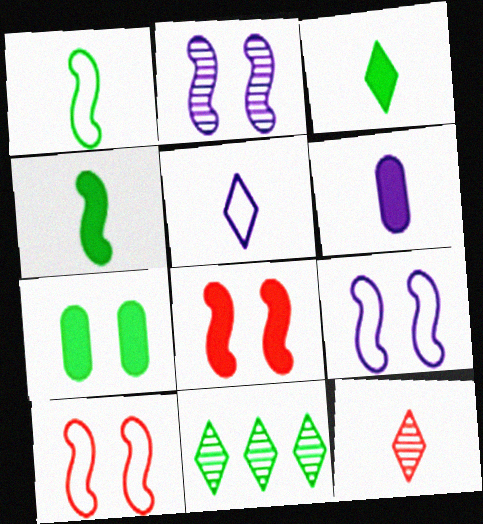[[1, 6, 12], 
[1, 7, 11], 
[3, 5, 12], 
[6, 10, 11]]